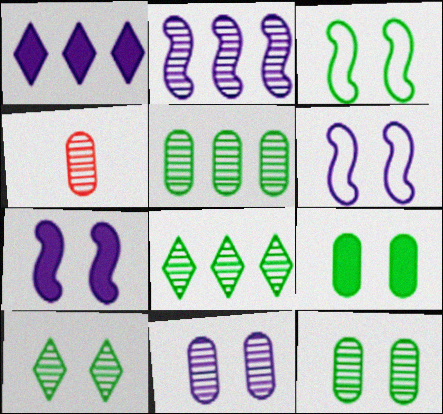[[1, 3, 4], 
[2, 4, 10], 
[3, 9, 10], 
[4, 5, 11]]